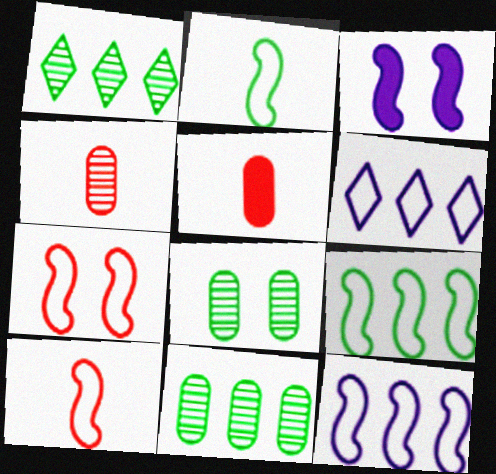[[2, 7, 12]]